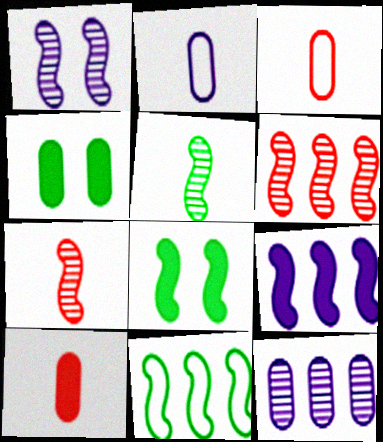[[1, 5, 6], 
[3, 4, 12], 
[5, 8, 11], 
[6, 9, 11]]